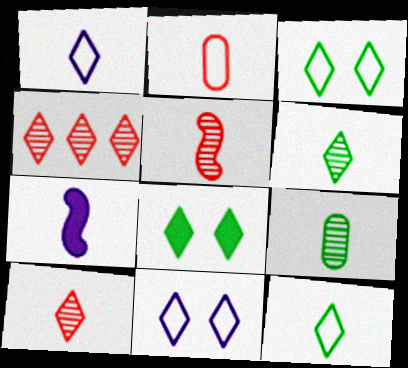[[1, 4, 8], 
[2, 6, 7]]